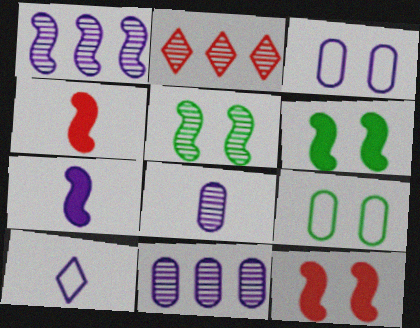[[2, 5, 8], 
[2, 7, 9], 
[7, 8, 10]]